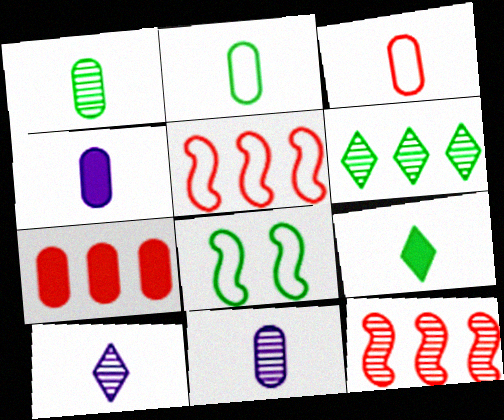[[1, 3, 4], 
[7, 8, 10]]